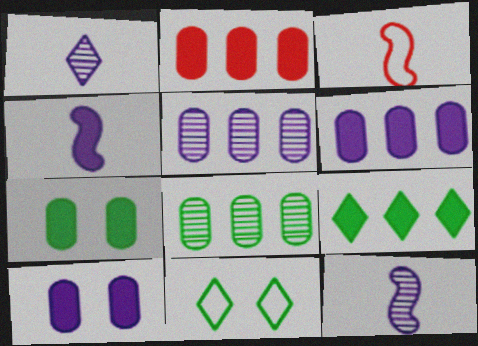[[2, 11, 12]]